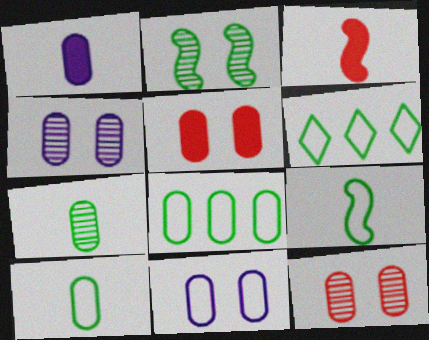[[1, 8, 12], 
[3, 4, 6]]